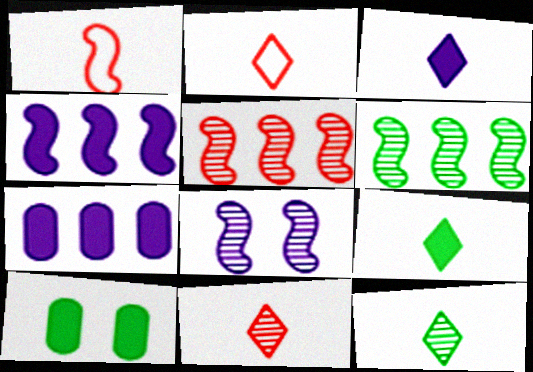[[2, 3, 12]]